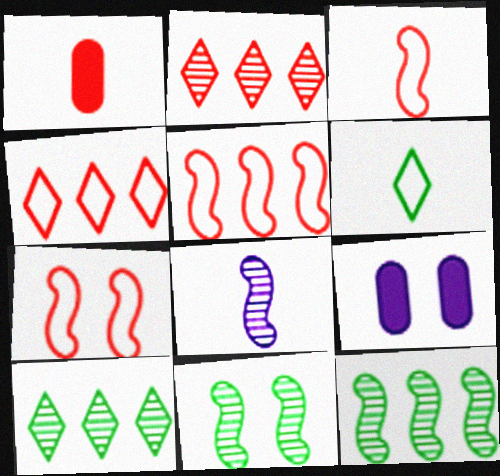[[1, 2, 7], 
[1, 6, 8], 
[3, 5, 7], 
[3, 9, 10]]